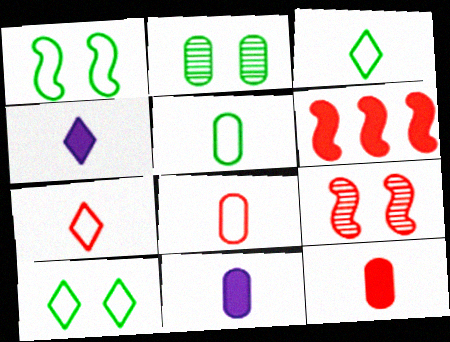[]